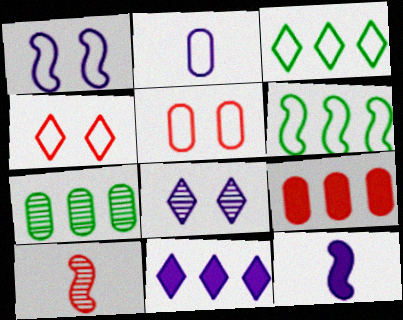[[2, 4, 6], 
[4, 7, 12], 
[4, 9, 10], 
[7, 8, 10]]